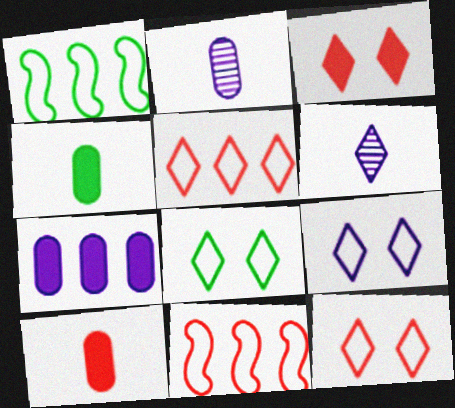[[1, 2, 3], 
[8, 9, 12]]